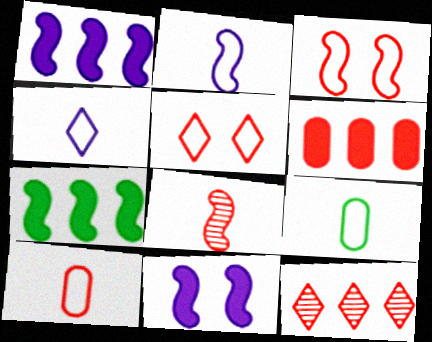[[5, 6, 8], 
[9, 11, 12]]